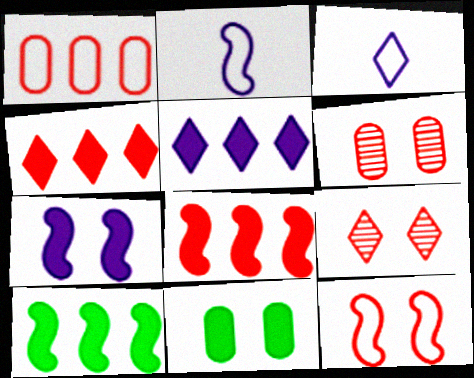[[3, 6, 10]]